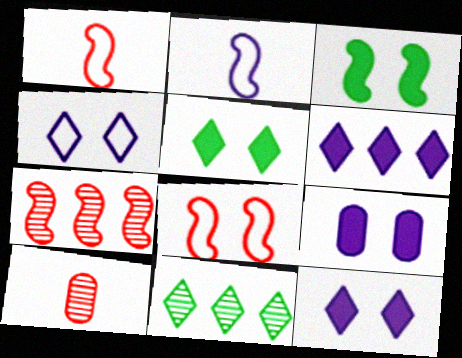[[1, 9, 11], 
[2, 3, 7]]